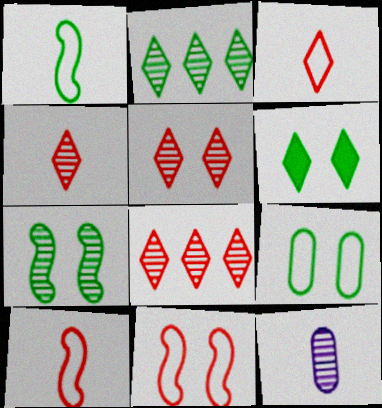[[4, 5, 8], 
[6, 7, 9], 
[7, 8, 12]]